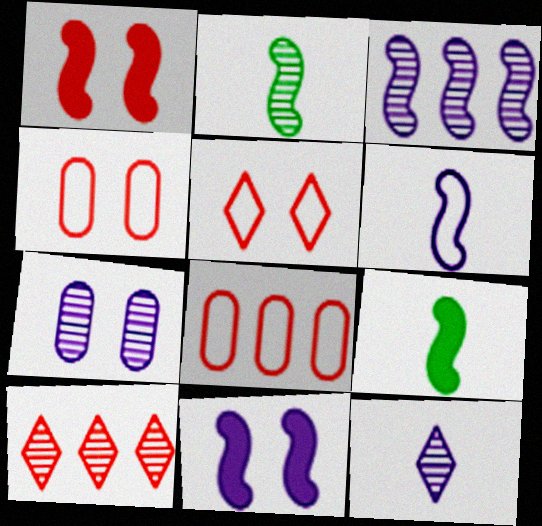[[2, 7, 10], 
[3, 6, 11], 
[3, 7, 12]]